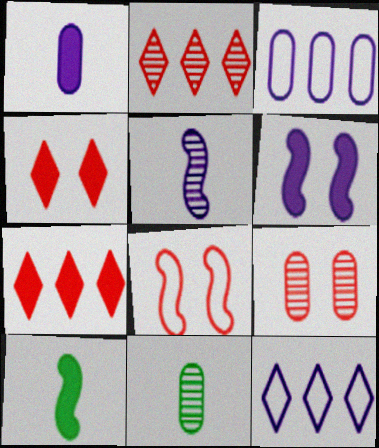[[4, 8, 9], 
[9, 10, 12]]